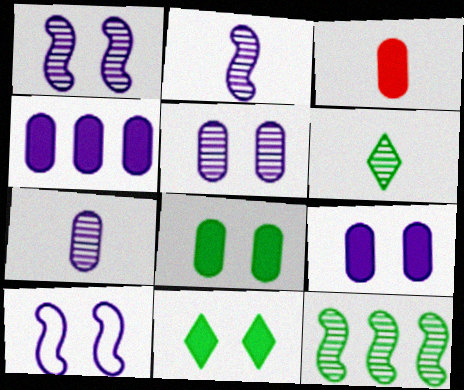[[3, 4, 8]]